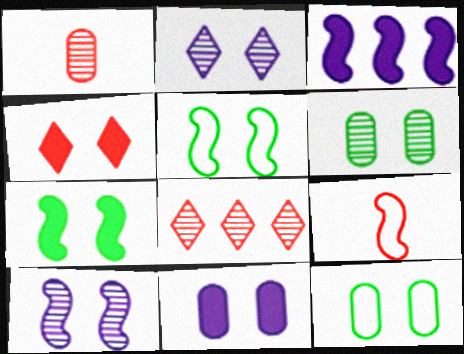[[4, 7, 11], 
[4, 10, 12]]